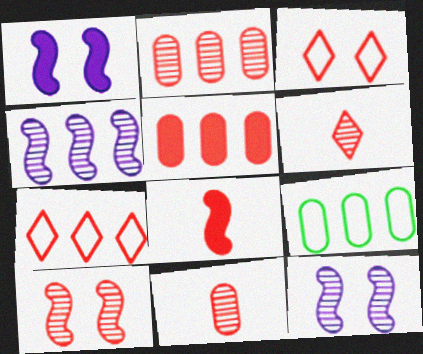[[1, 6, 9], 
[2, 3, 8], 
[2, 6, 10]]